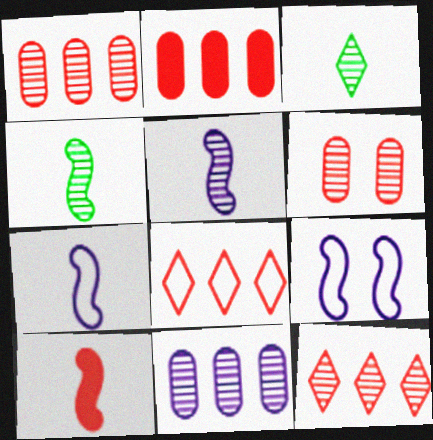[[2, 3, 9], 
[4, 7, 10], 
[6, 8, 10]]